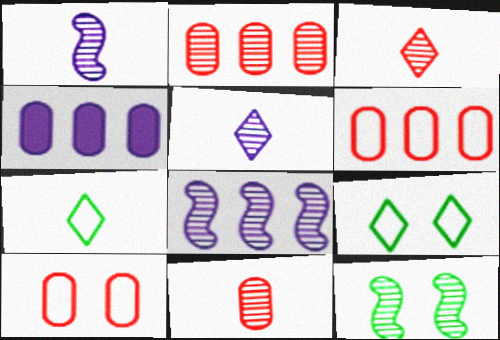[[2, 5, 12]]